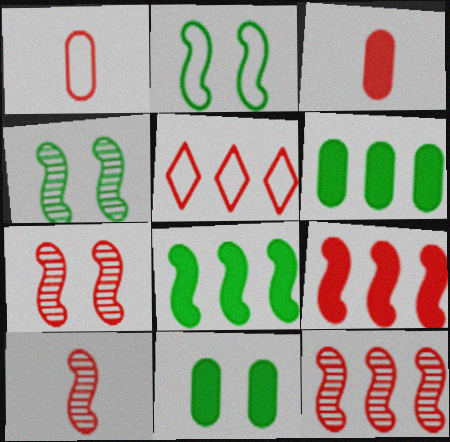[[3, 5, 7], 
[7, 10, 12]]